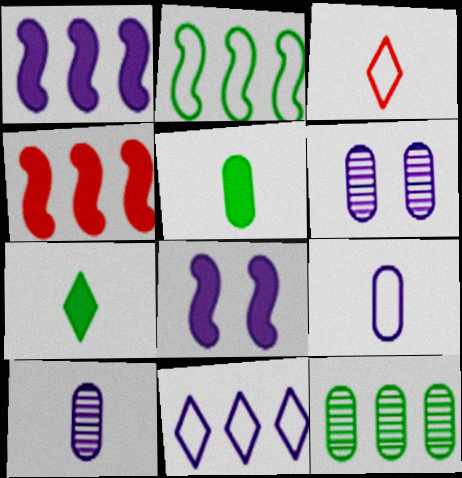[[3, 8, 12], 
[4, 11, 12], 
[8, 10, 11]]